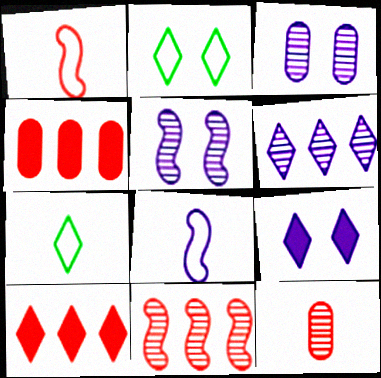[[4, 5, 7]]